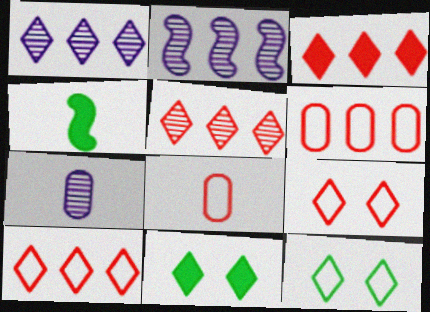[[2, 8, 11], 
[3, 5, 10]]